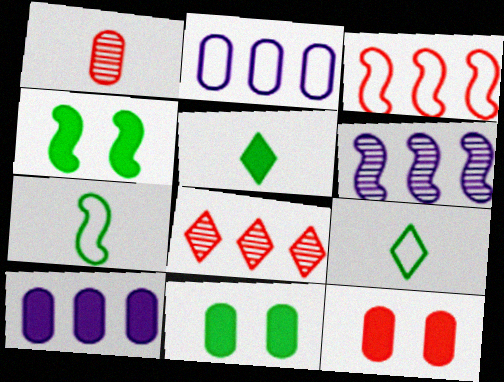[[1, 2, 11], 
[6, 9, 12]]